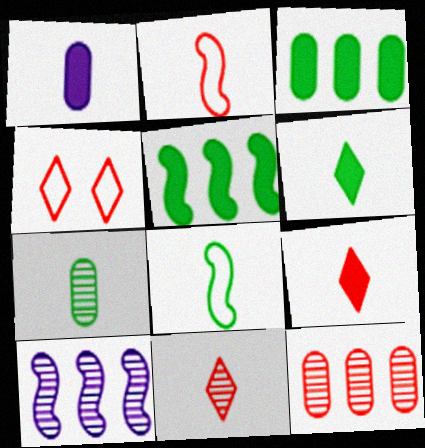[[1, 8, 11], 
[6, 7, 8]]